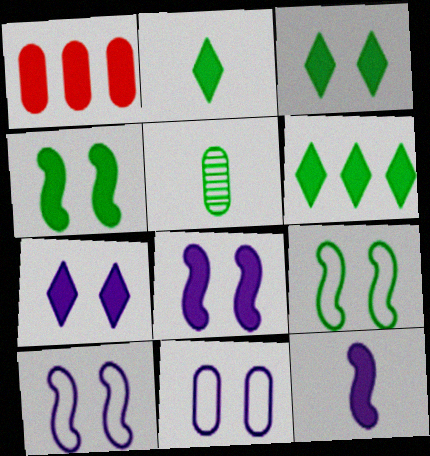[[1, 2, 8], 
[1, 3, 12], 
[1, 5, 11], 
[2, 3, 6], 
[5, 6, 9]]